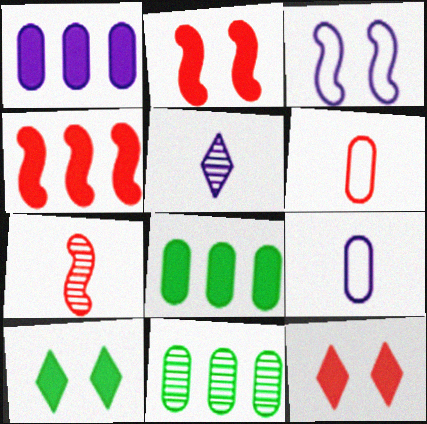[[1, 3, 5]]